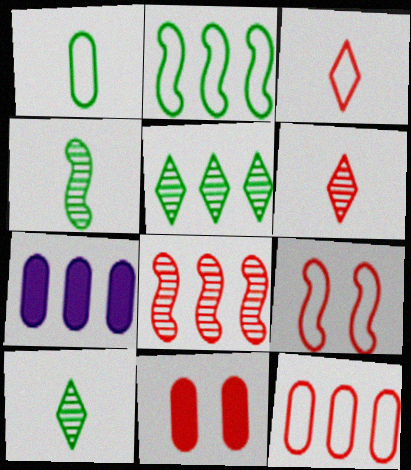[[3, 8, 11], 
[3, 9, 12], 
[7, 9, 10]]